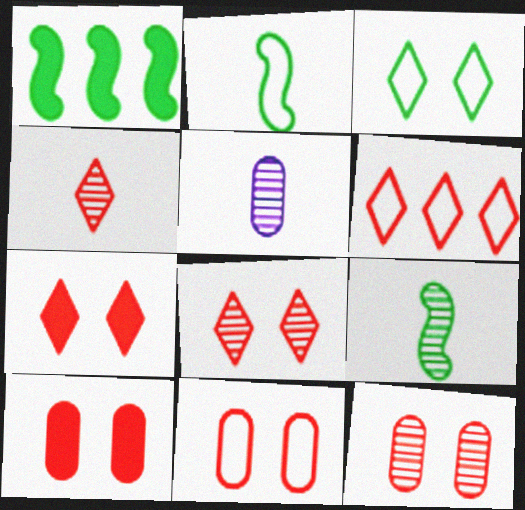[[4, 5, 9], 
[4, 6, 7], 
[10, 11, 12]]